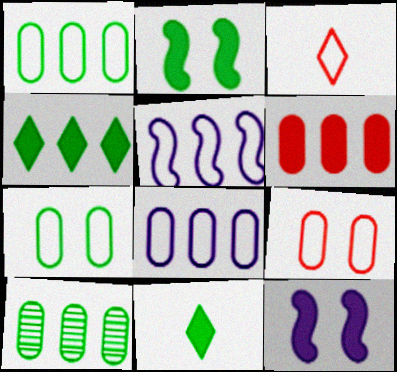[[3, 5, 7], 
[3, 10, 12], 
[6, 8, 10], 
[6, 11, 12]]